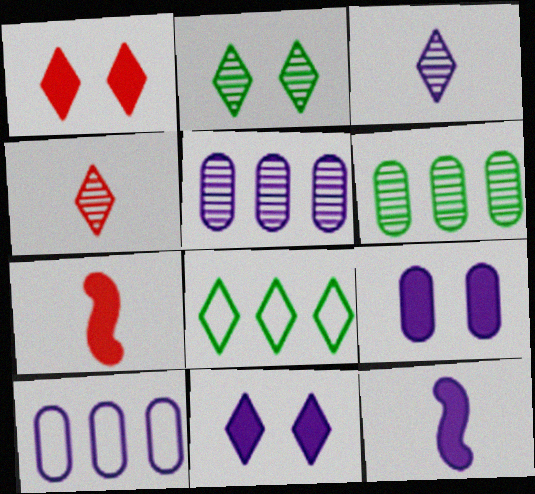[[1, 3, 8], 
[2, 7, 10], 
[4, 8, 11]]